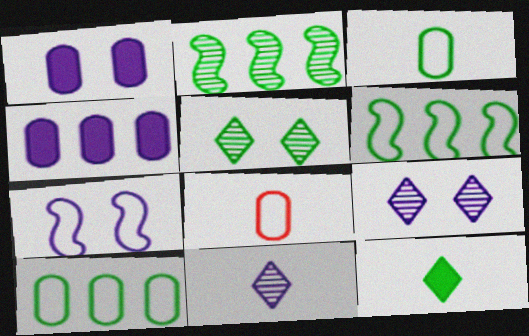[[1, 7, 9], 
[4, 7, 11]]